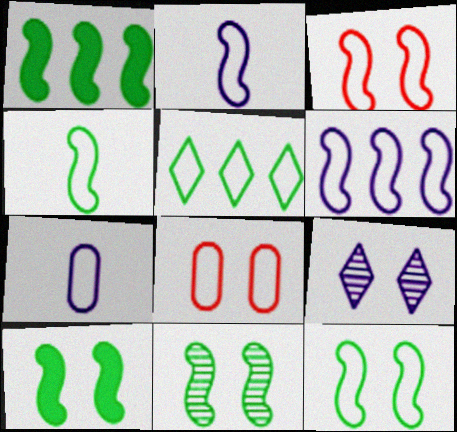[[1, 4, 11], 
[2, 5, 8], 
[3, 4, 6], 
[3, 5, 7], 
[8, 9, 10], 
[10, 11, 12]]